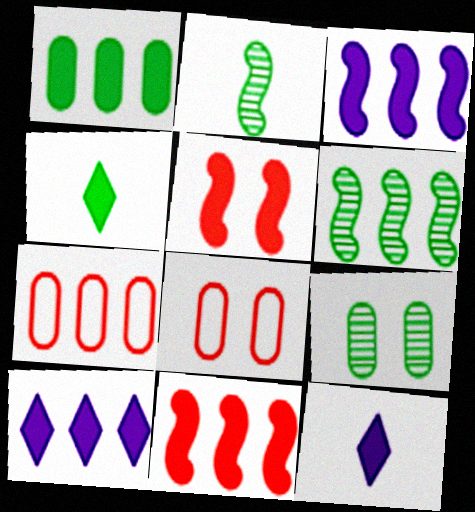[[1, 5, 12], 
[1, 10, 11], 
[2, 8, 10], 
[6, 7, 10], 
[6, 8, 12]]